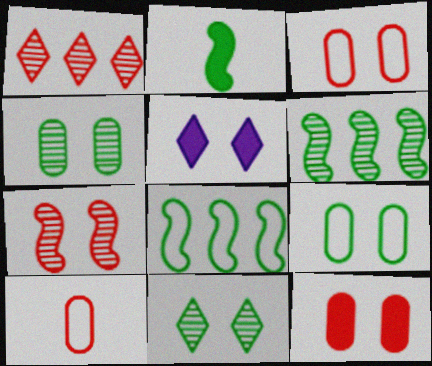[[5, 6, 10], 
[5, 7, 9]]